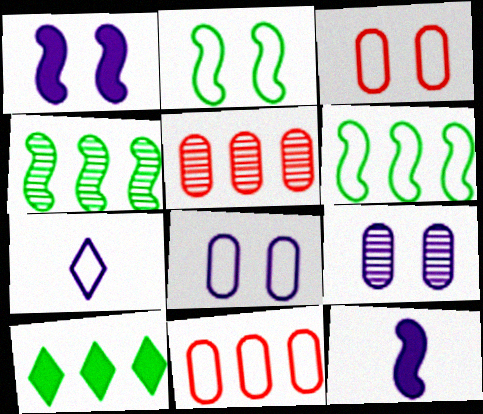[[2, 7, 11], 
[3, 6, 7]]